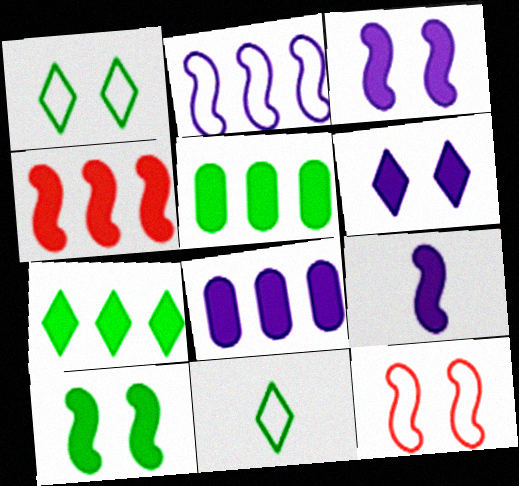[[4, 7, 8], 
[4, 9, 10], 
[6, 8, 9]]